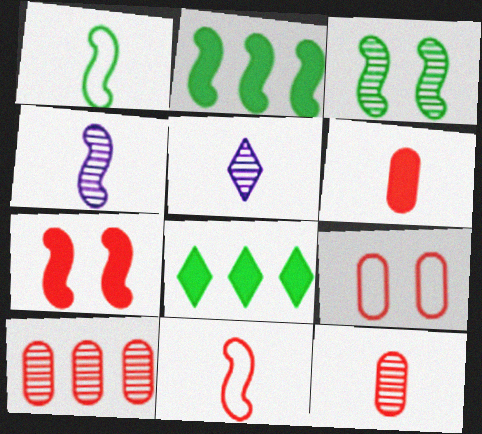[[1, 2, 3], 
[1, 5, 6], 
[2, 5, 9], 
[3, 5, 10], 
[4, 8, 9], 
[6, 9, 10]]